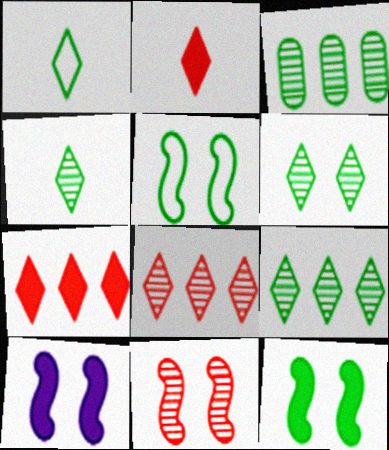[[1, 3, 12], 
[4, 6, 9], 
[5, 10, 11]]